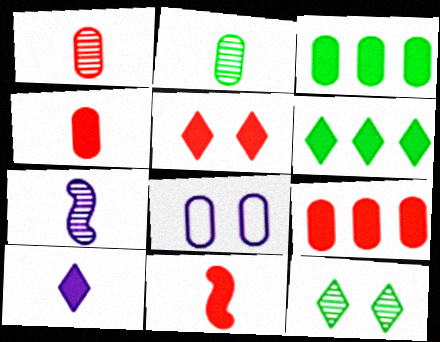[[1, 3, 8], 
[2, 8, 9], 
[5, 6, 10], 
[5, 9, 11]]